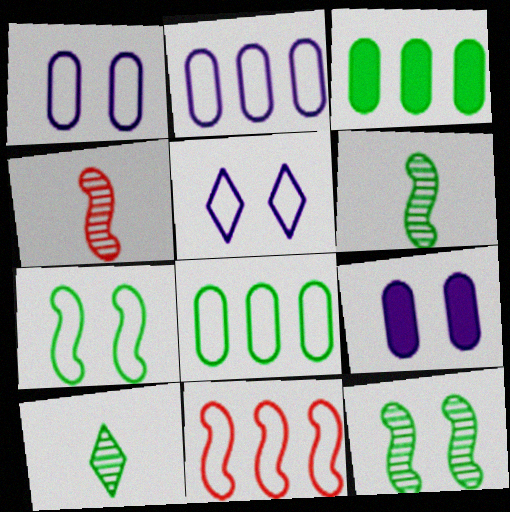[[3, 4, 5], 
[3, 7, 10], 
[9, 10, 11]]